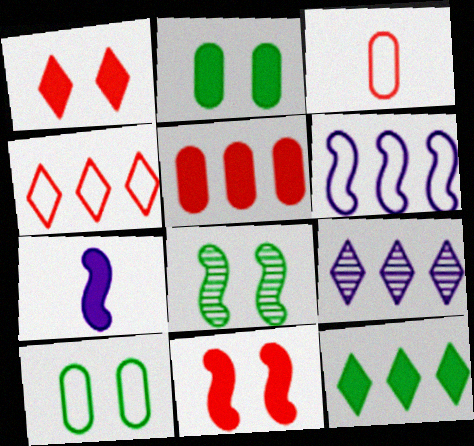[[4, 9, 12]]